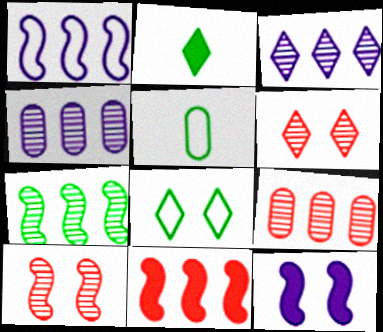[[1, 7, 11], 
[3, 7, 9]]